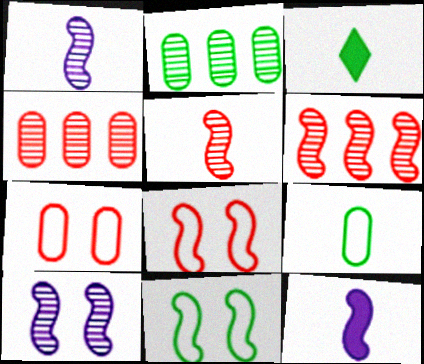[[2, 3, 11], 
[6, 11, 12]]